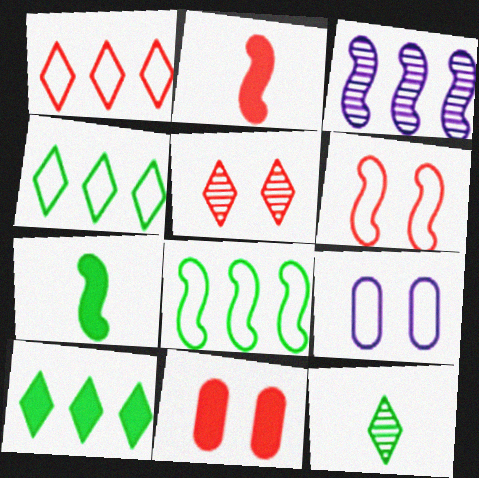[[3, 6, 7], 
[5, 6, 11]]